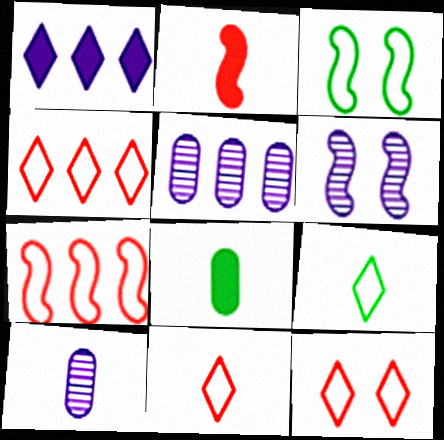[[2, 9, 10], 
[4, 6, 8], 
[4, 11, 12]]